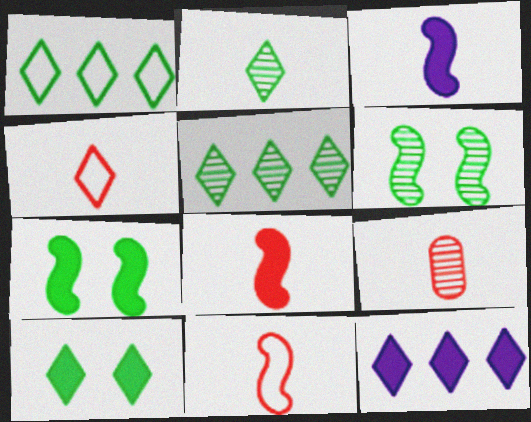[[1, 2, 10], 
[4, 8, 9]]